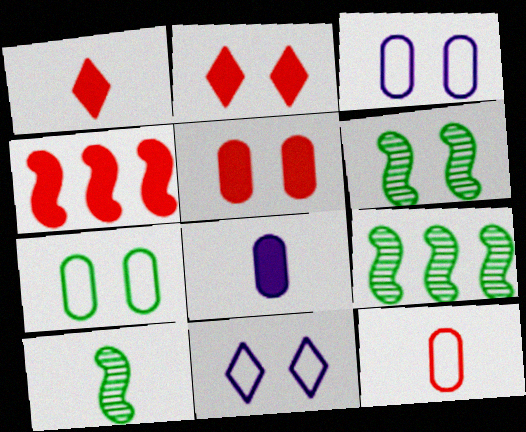[[1, 3, 9], 
[1, 4, 5], 
[2, 3, 6], 
[5, 6, 11], 
[6, 9, 10]]